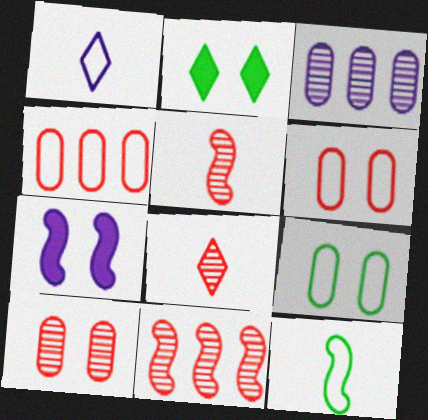[[1, 3, 7], 
[7, 11, 12], 
[8, 10, 11]]